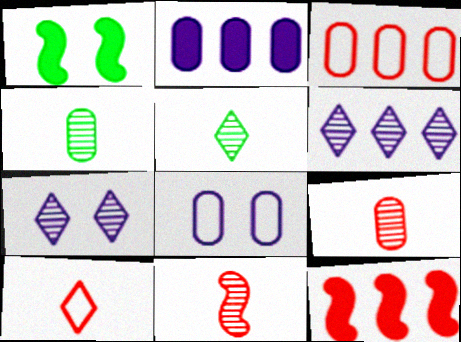[[5, 8, 12]]